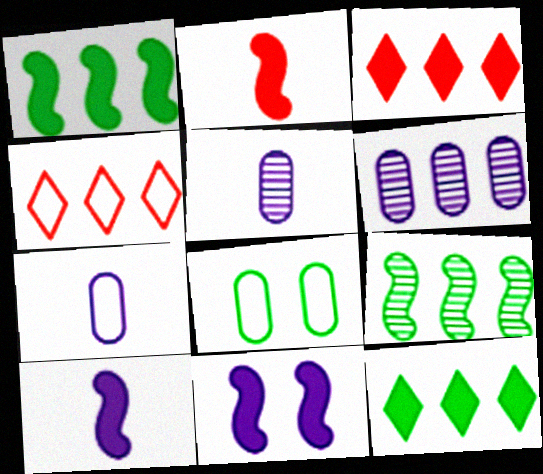[[1, 2, 11], 
[1, 4, 6]]